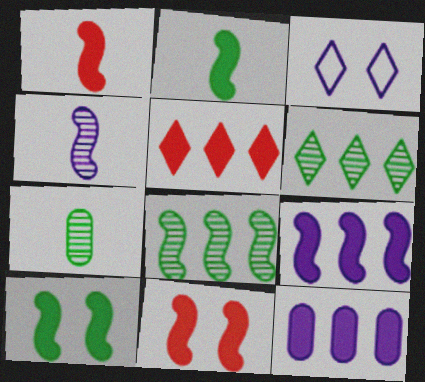[[1, 9, 10], 
[2, 9, 11], 
[3, 4, 12]]